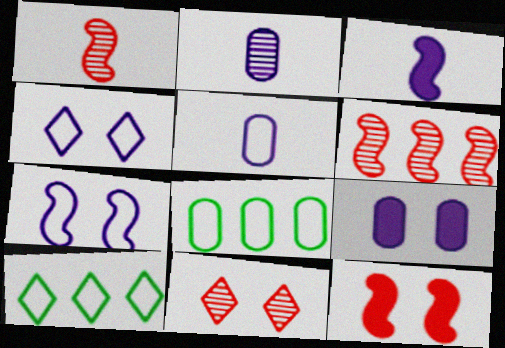[[1, 9, 10], 
[2, 10, 12], 
[3, 8, 11]]